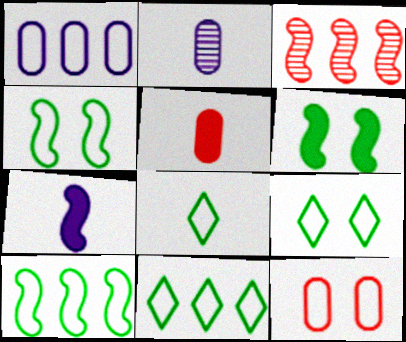[[3, 4, 7], 
[8, 9, 11]]